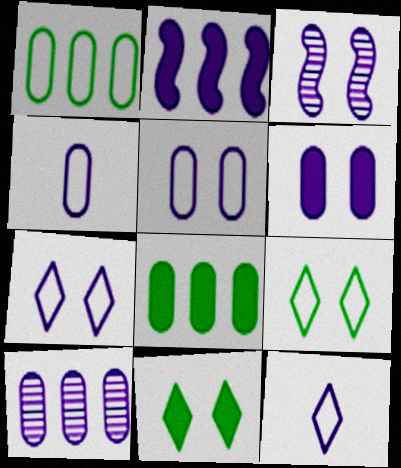[[3, 6, 7], 
[4, 6, 10]]